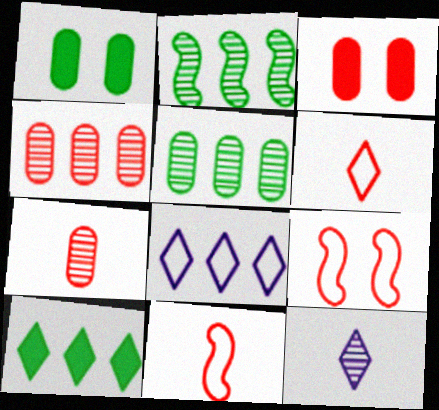[]